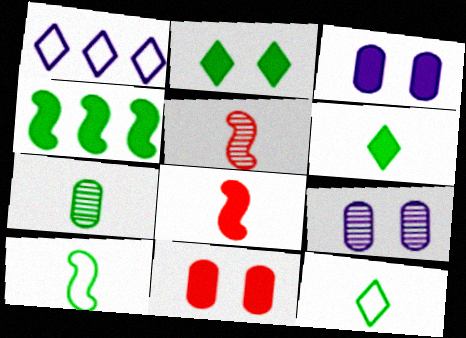[[6, 7, 10]]